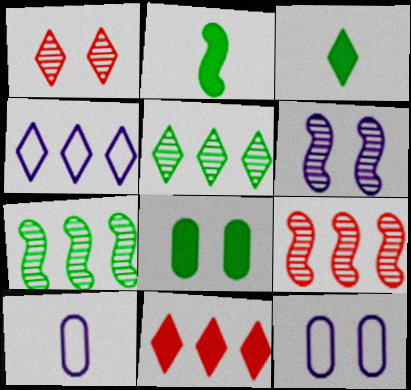[[1, 3, 4], 
[3, 9, 12], 
[4, 5, 11]]